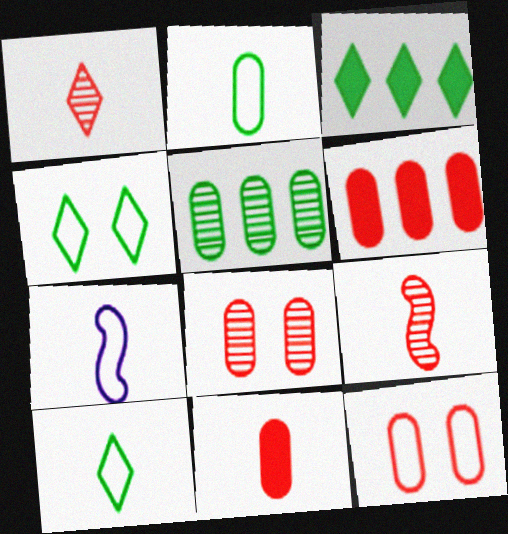[[3, 7, 8]]